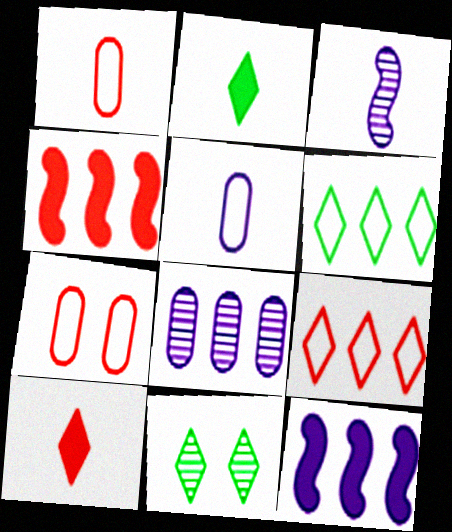[[1, 2, 3], 
[1, 11, 12], 
[2, 6, 11], 
[4, 5, 11], 
[4, 6, 8]]